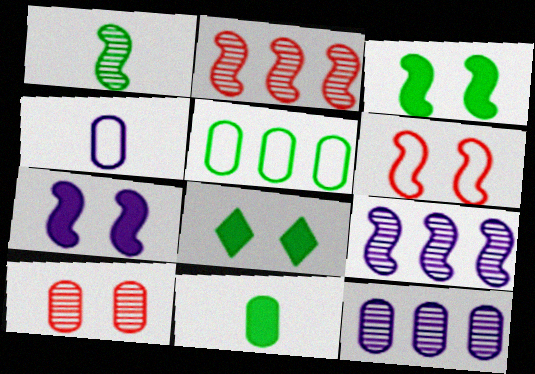[[1, 5, 8], 
[2, 4, 8]]